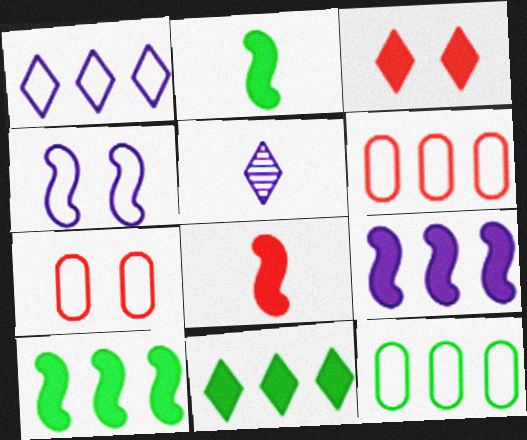[[5, 7, 10]]